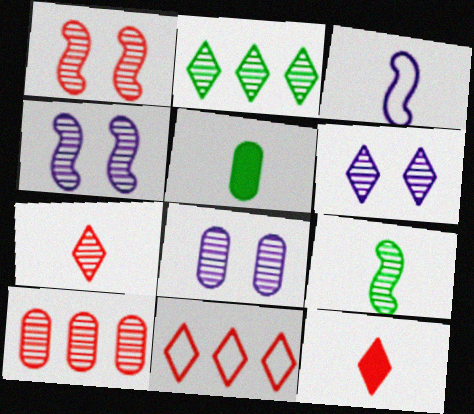[[1, 7, 10], 
[2, 6, 7], 
[3, 5, 7], 
[4, 5, 11], 
[4, 6, 8], 
[6, 9, 10]]